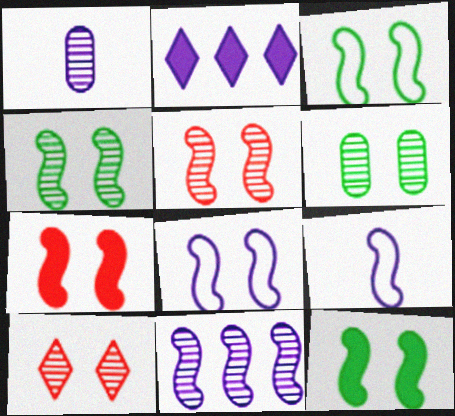[[1, 2, 8], 
[3, 4, 12], 
[4, 7, 8], 
[5, 8, 12]]